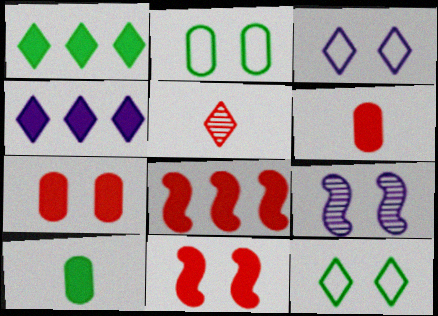[[1, 3, 5], 
[4, 5, 12], 
[4, 10, 11], 
[7, 9, 12]]